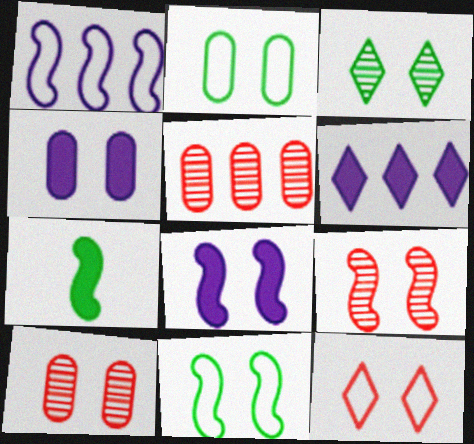[[1, 7, 9], 
[2, 4, 10], 
[8, 9, 11]]